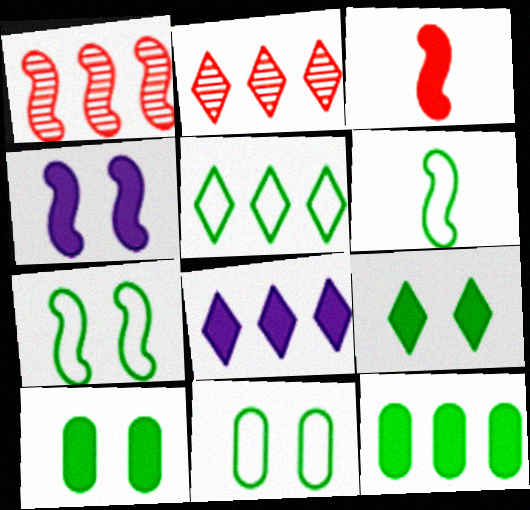[[1, 4, 6], 
[2, 5, 8], 
[3, 8, 10], 
[5, 6, 11]]